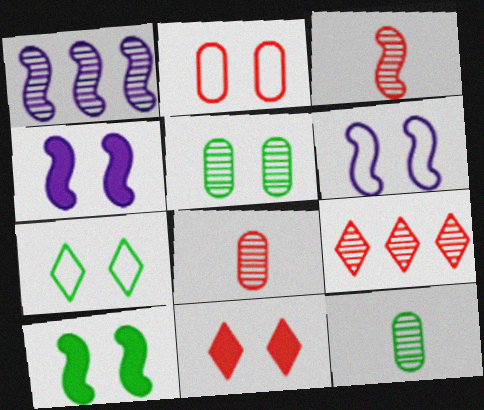[[2, 6, 7], 
[5, 6, 11], 
[5, 7, 10]]